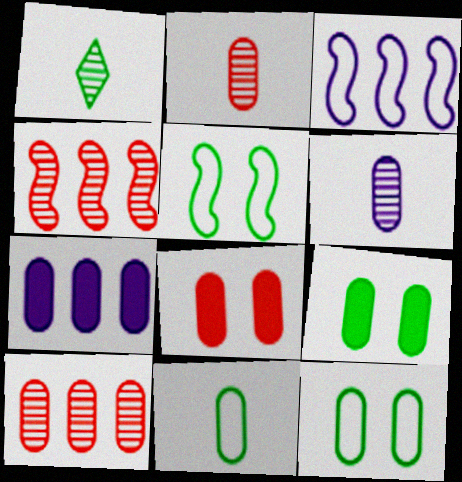[[1, 3, 8], 
[2, 7, 12]]